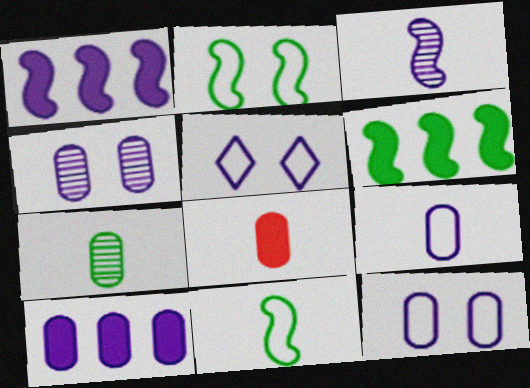[[3, 5, 10], 
[4, 9, 10], 
[7, 8, 9]]